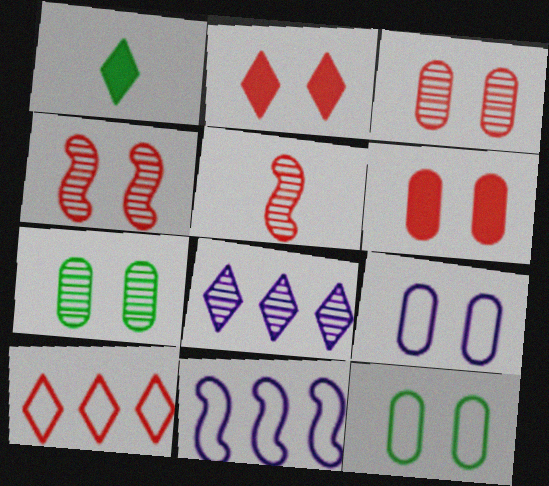[[1, 3, 11], 
[5, 6, 10], 
[5, 7, 8], 
[6, 7, 9]]